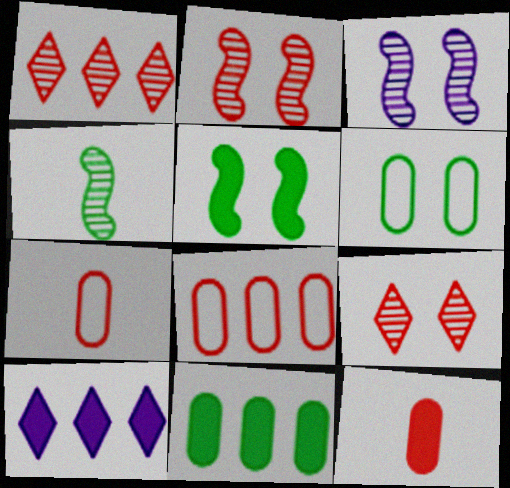[[5, 10, 12]]